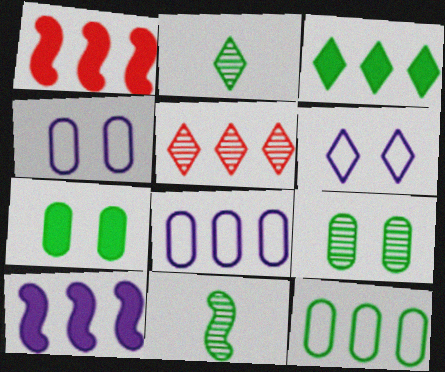[[1, 2, 4], 
[5, 10, 12]]